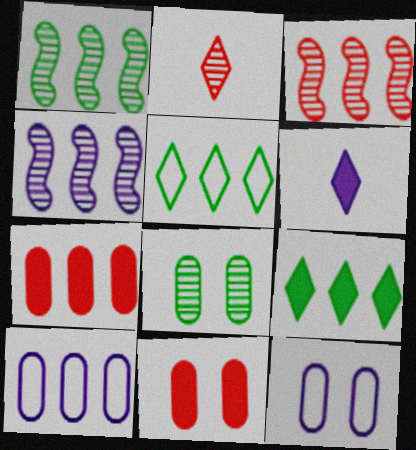[[1, 3, 4], 
[2, 4, 8], 
[3, 9, 10], 
[4, 5, 7], 
[4, 6, 12], 
[8, 11, 12]]